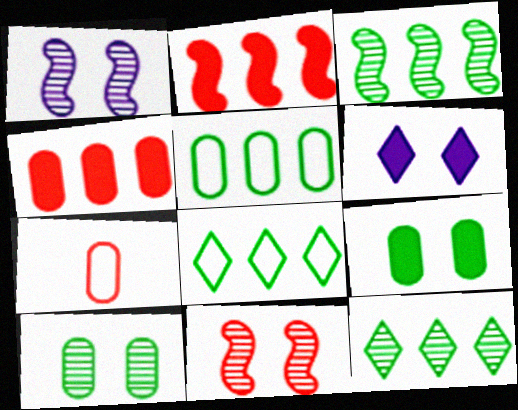[[3, 6, 7]]